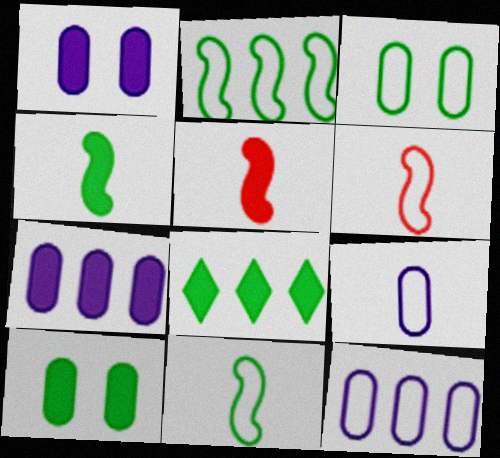[[1, 5, 8], 
[4, 8, 10]]